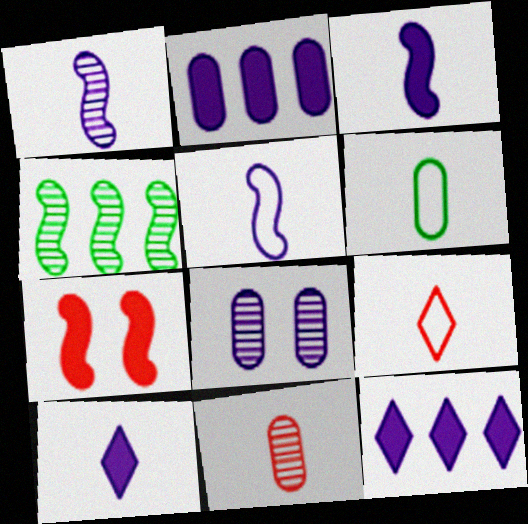[[1, 3, 5], 
[4, 5, 7], 
[5, 6, 9], 
[5, 8, 12]]